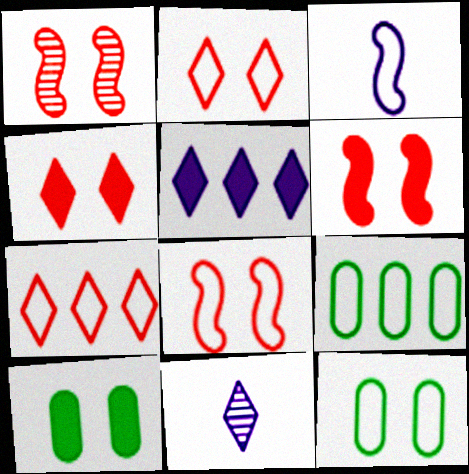[[1, 6, 8], 
[2, 3, 9], 
[3, 7, 12], 
[6, 9, 11]]